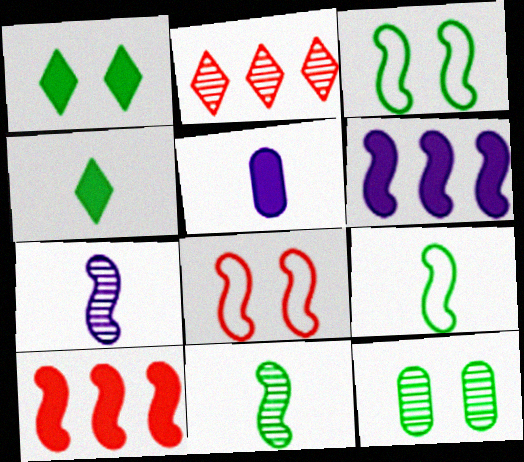[[1, 3, 12], 
[1, 5, 10], 
[2, 3, 5], 
[2, 7, 12], 
[3, 7, 10], 
[6, 8, 11]]